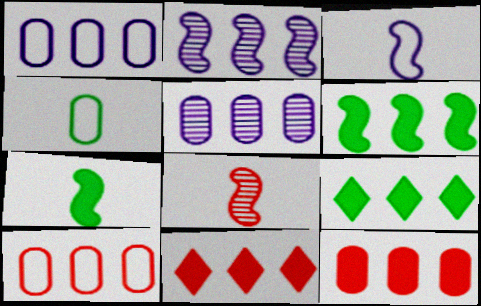[[2, 9, 10], 
[3, 7, 8]]